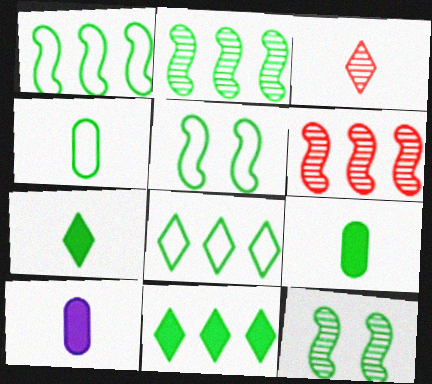[[4, 5, 8], 
[4, 11, 12], 
[8, 9, 12]]